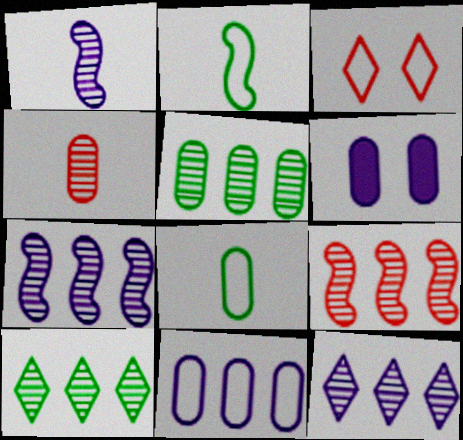[[2, 3, 11], 
[5, 9, 12]]